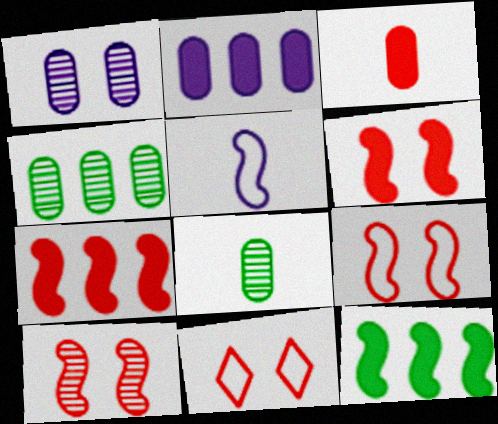[[5, 10, 12], 
[6, 9, 10]]